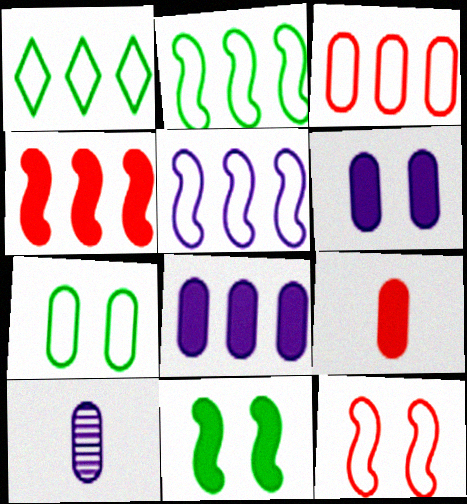[[1, 3, 5]]